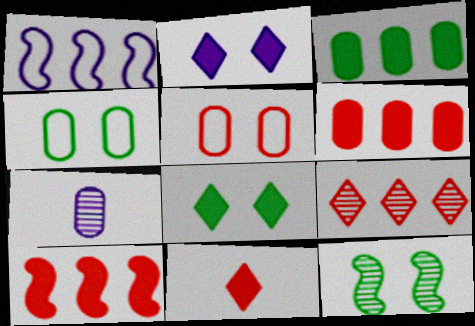[[1, 2, 7], 
[1, 3, 9], 
[2, 5, 12], 
[3, 5, 7], 
[4, 6, 7], 
[4, 8, 12], 
[7, 9, 12]]